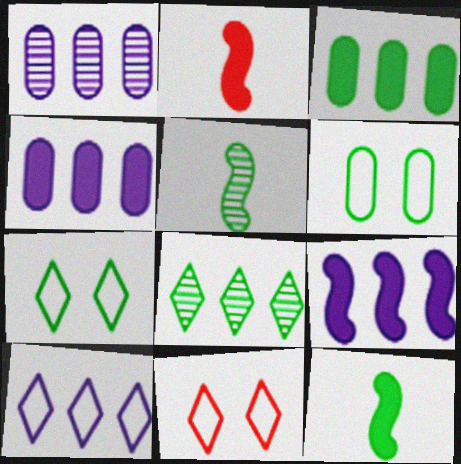[[1, 2, 7], 
[1, 9, 10], 
[1, 11, 12], 
[3, 5, 7], 
[4, 5, 11], 
[6, 8, 12]]